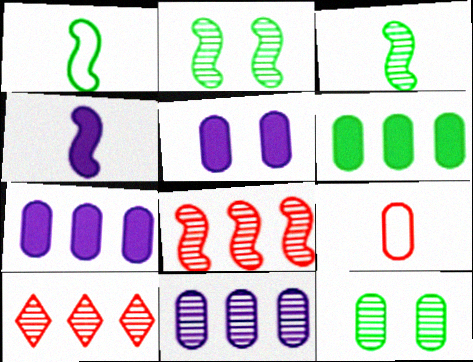[[1, 5, 10], 
[7, 9, 12]]